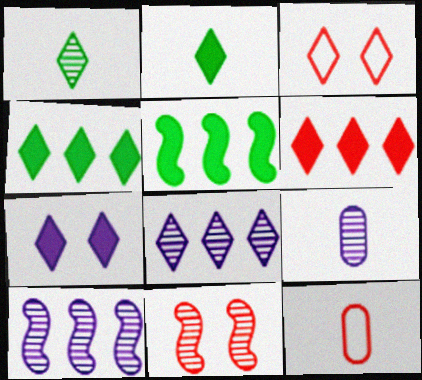[[2, 3, 8], 
[2, 6, 7], 
[3, 5, 9], 
[6, 11, 12]]